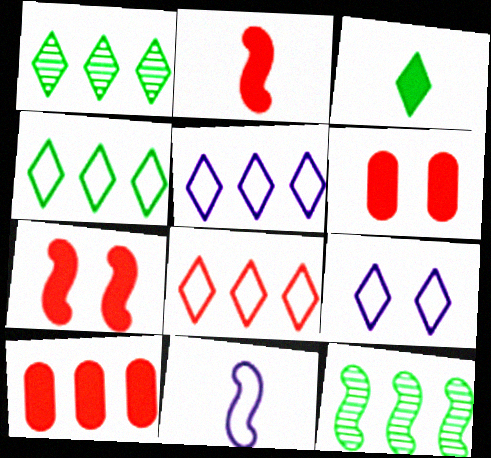[[1, 6, 11], 
[4, 5, 8], 
[5, 10, 12], 
[7, 11, 12]]